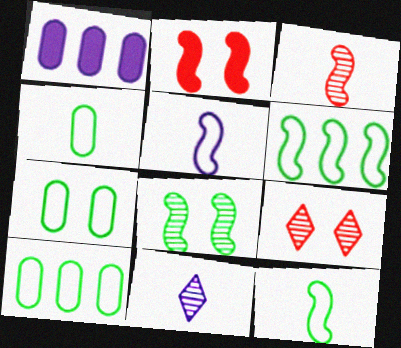[[1, 9, 12], 
[2, 10, 11], 
[4, 7, 10]]